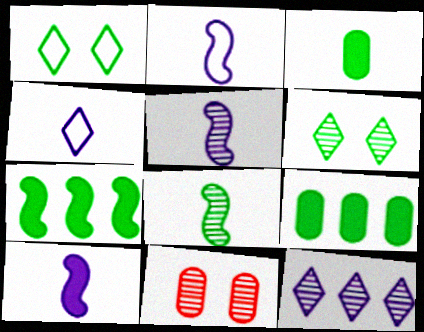[[1, 8, 9], 
[2, 5, 10], 
[4, 7, 11], 
[8, 11, 12]]